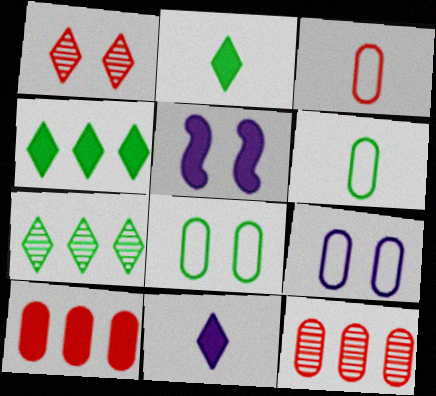[[1, 5, 8], 
[2, 5, 10], 
[3, 5, 7]]